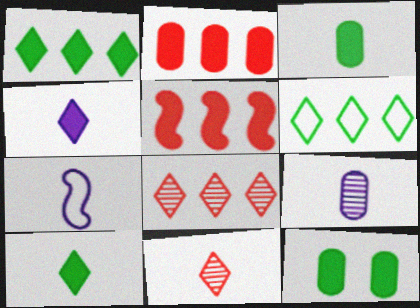[[3, 7, 11], 
[4, 5, 12], 
[4, 7, 9], 
[7, 8, 12]]